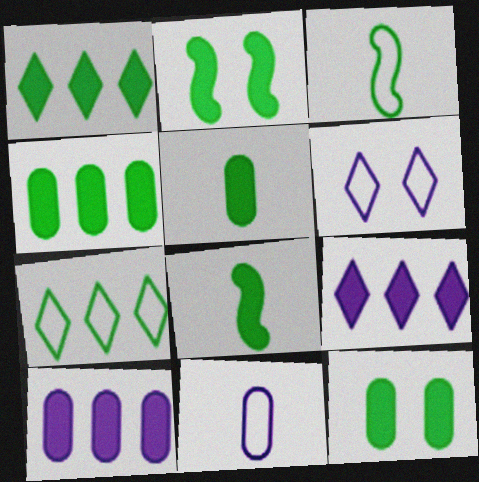[[1, 2, 5], 
[1, 8, 12], 
[4, 5, 12]]